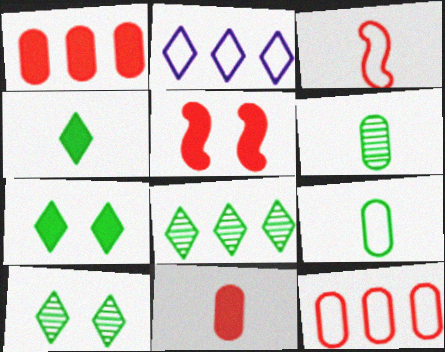[[2, 5, 6]]